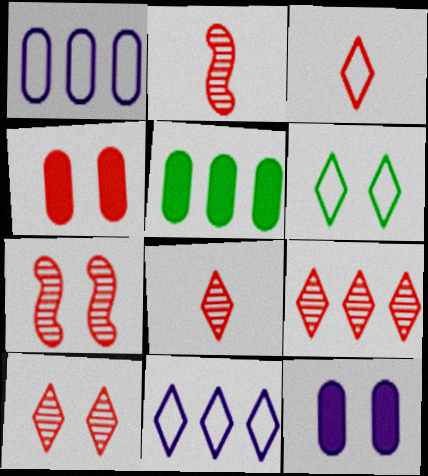[[3, 6, 11], 
[6, 7, 12], 
[8, 9, 10]]